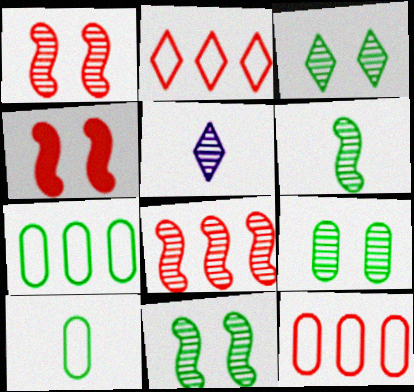[[3, 9, 11], 
[4, 5, 7], 
[5, 8, 9]]